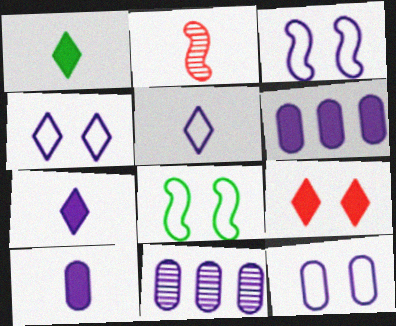[[3, 4, 12], 
[3, 7, 11], 
[10, 11, 12]]